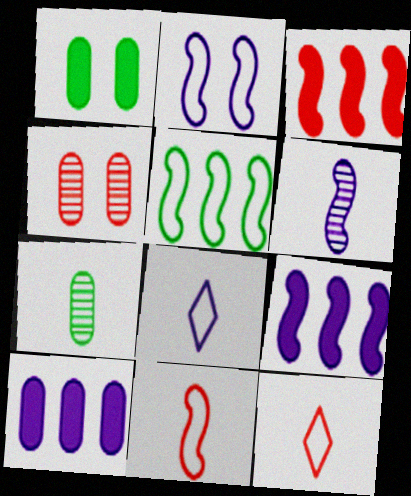[[2, 5, 11], 
[2, 6, 9], 
[3, 4, 12]]